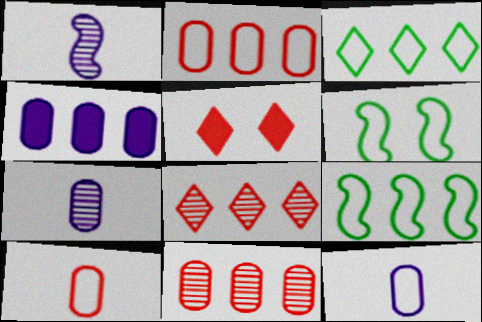[[4, 8, 9], 
[5, 7, 9]]